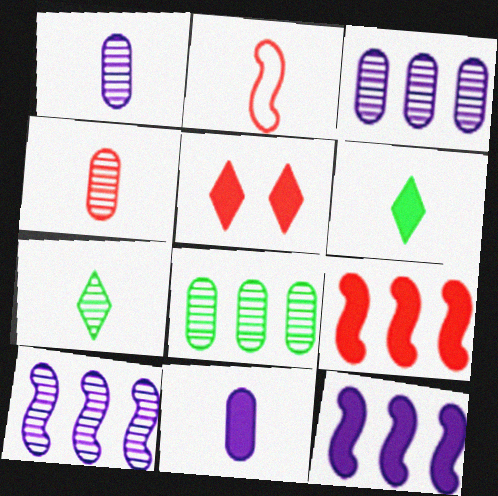[[1, 2, 6], 
[2, 7, 11]]